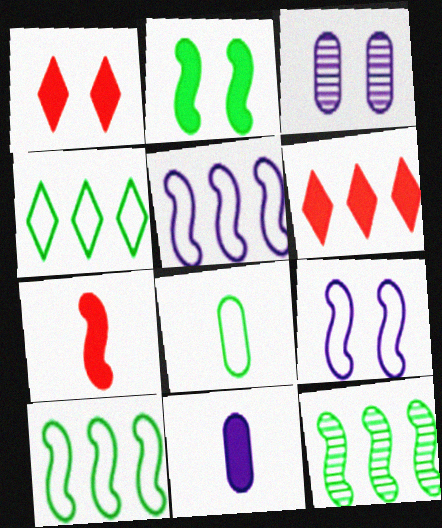[[2, 6, 11], 
[3, 4, 7], 
[7, 9, 12]]